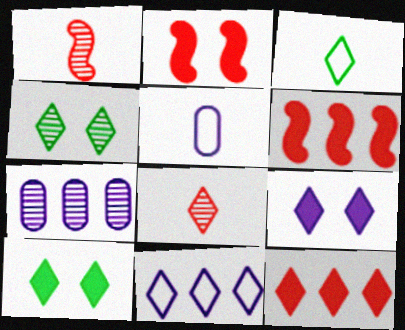[[1, 4, 7], 
[2, 3, 7], 
[4, 5, 6], 
[8, 10, 11]]